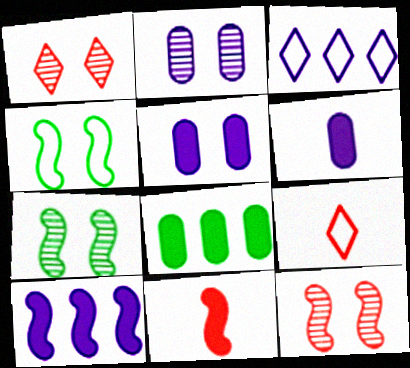[[1, 2, 7], 
[1, 4, 5]]